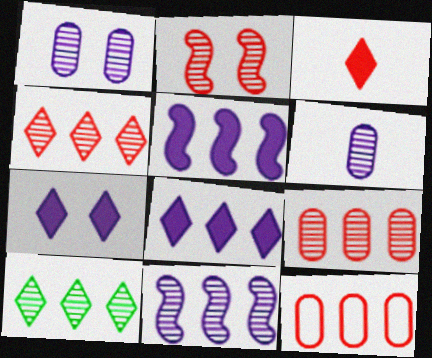[[2, 3, 12], 
[2, 6, 10], 
[5, 10, 12], 
[9, 10, 11]]